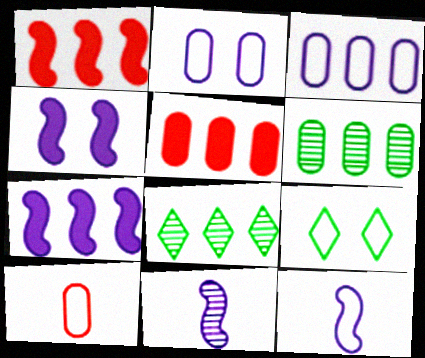[[1, 3, 8], 
[3, 5, 6], 
[4, 8, 10], 
[5, 9, 11]]